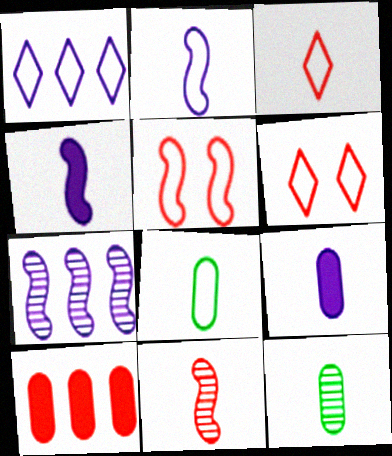[[1, 5, 8], 
[2, 3, 8], 
[3, 4, 12], 
[6, 10, 11]]